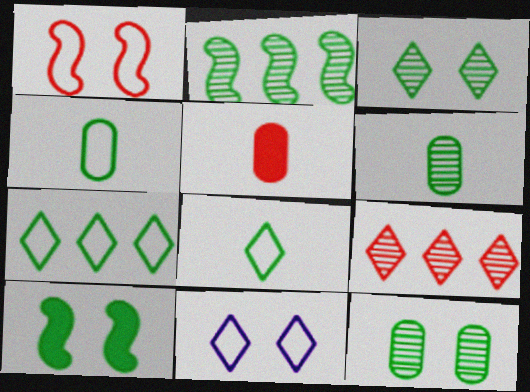[[1, 5, 9], 
[2, 3, 6], 
[2, 5, 11], 
[6, 7, 10]]